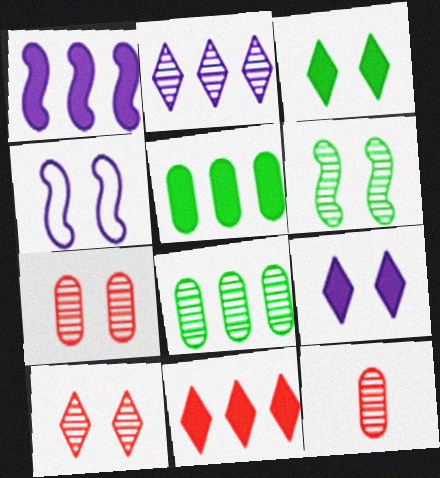[[1, 5, 11], 
[2, 6, 12], 
[3, 4, 7]]